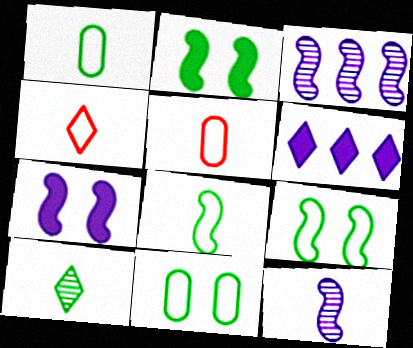[]